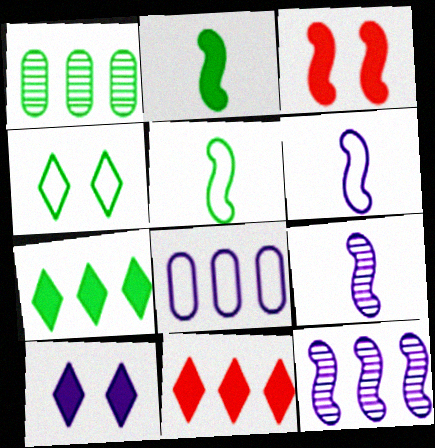[[1, 2, 4], 
[3, 5, 12], 
[8, 9, 10]]